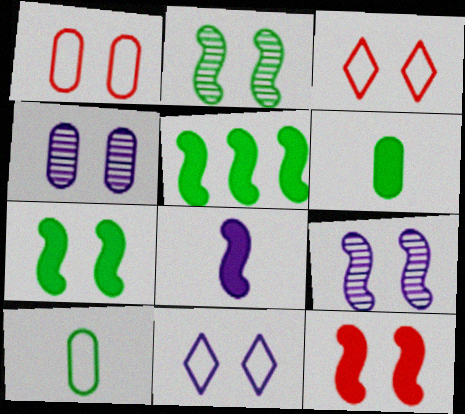[[3, 4, 7], 
[5, 8, 12]]